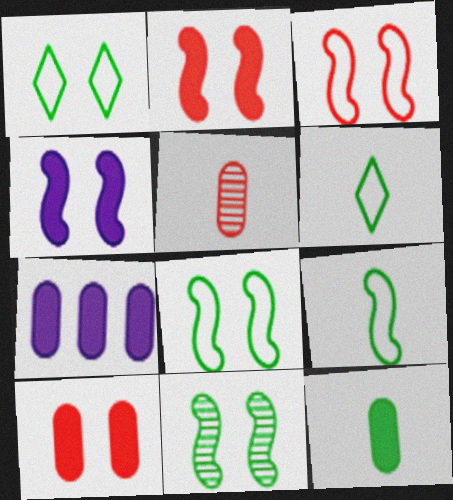[[3, 4, 11], 
[7, 10, 12]]